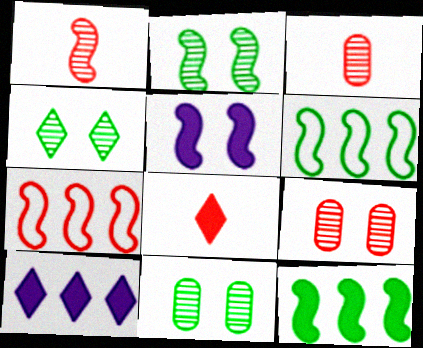[[1, 5, 6], 
[2, 4, 11], 
[7, 8, 9]]